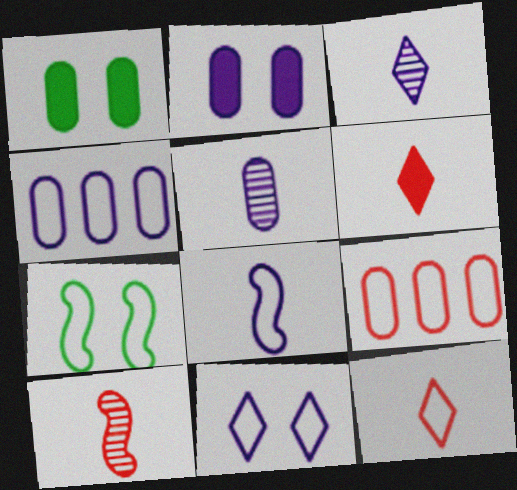[[1, 5, 9], 
[2, 4, 5], 
[4, 7, 12], 
[4, 8, 11]]